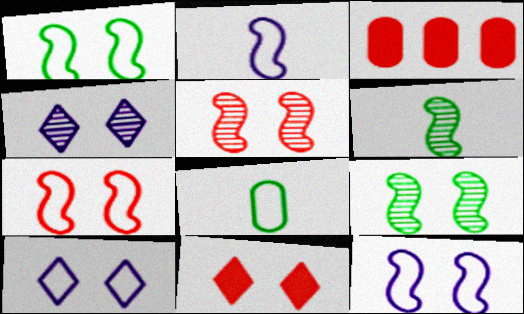[[1, 7, 12], 
[3, 6, 10]]